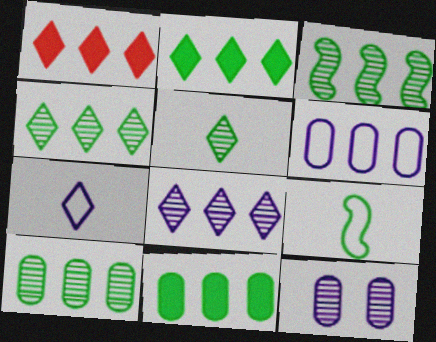[[1, 3, 6], 
[1, 9, 12], 
[3, 4, 10]]